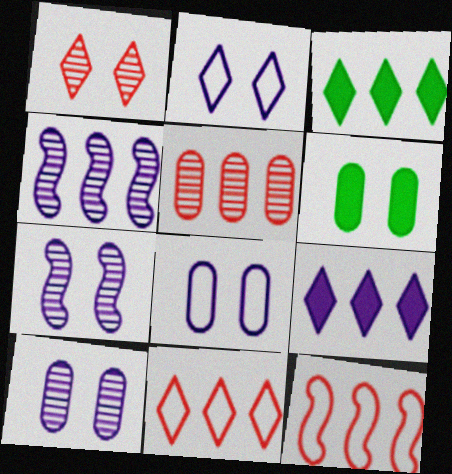[]